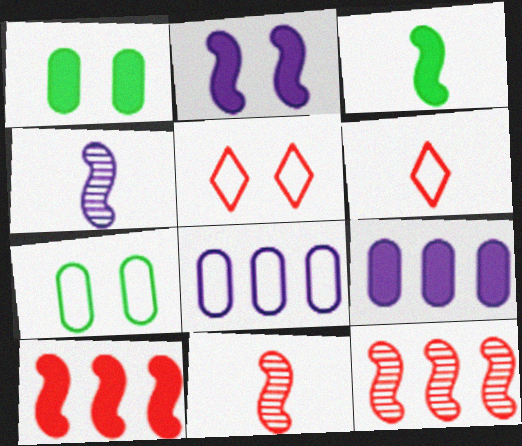[[2, 3, 10]]